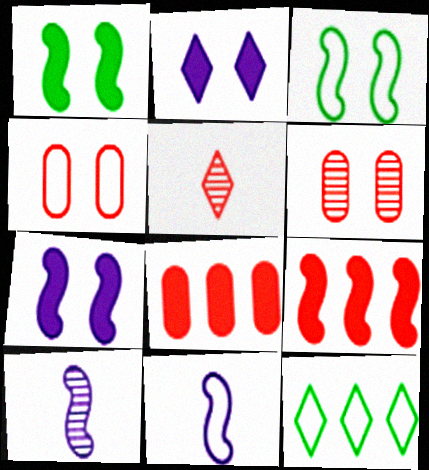[[2, 3, 6], 
[2, 5, 12], 
[3, 9, 10], 
[4, 5, 9], 
[4, 11, 12]]